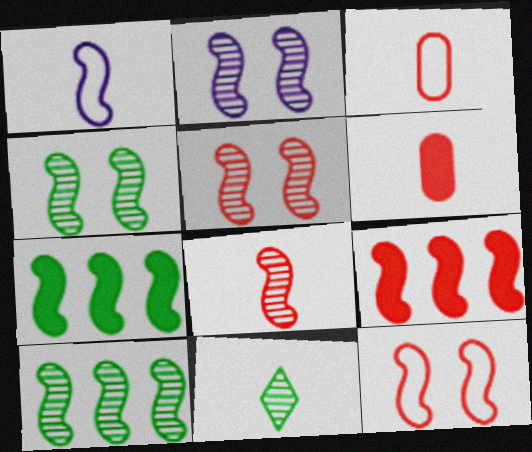[[1, 4, 9], 
[1, 5, 7], 
[1, 6, 11], 
[2, 4, 5], 
[2, 8, 10], 
[8, 9, 12]]